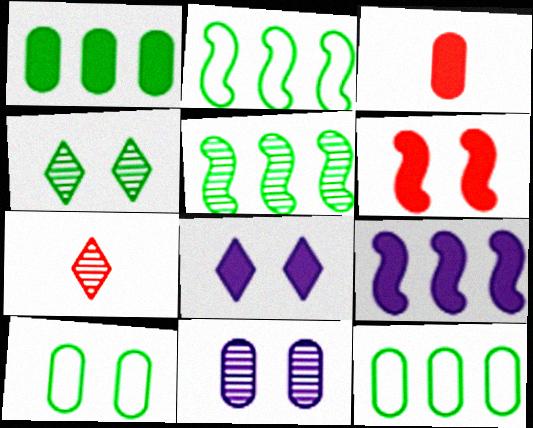[[3, 11, 12], 
[5, 7, 11], 
[7, 9, 10]]